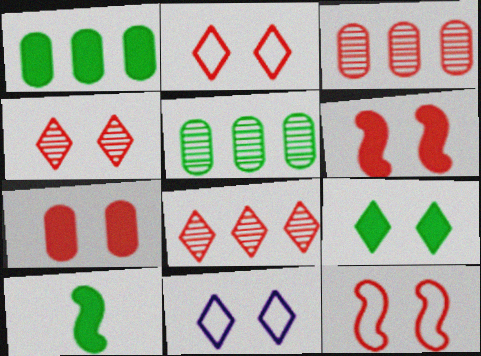[[1, 9, 10], 
[3, 10, 11], 
[4, 7, 12], 
[4, 9, 11]]